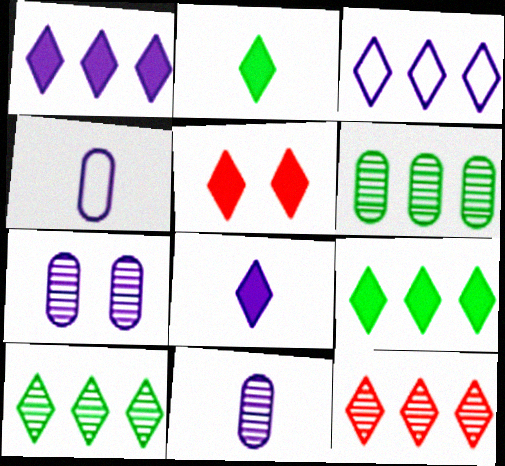[[1, 2, 5], 
[3, 9, 12], 
[5, 8, 9]]